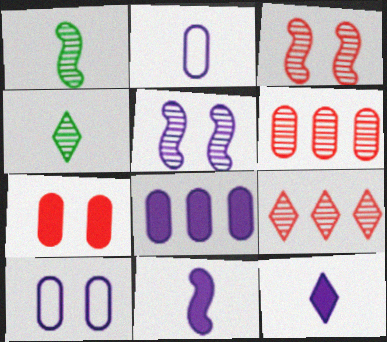[[4, 5, 6]]